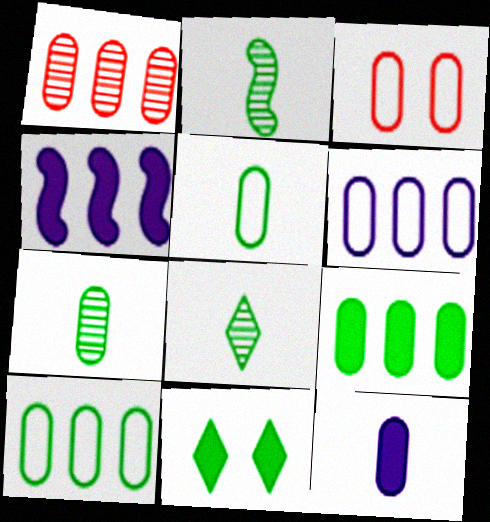[[1, 6, 9], 
[2, 7, 8], 
[2, 10, 11], 
[3, 4, 8], 
[3, 5, 6]]